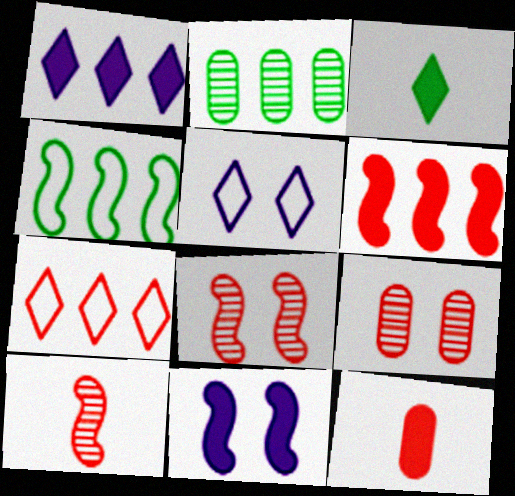[[4, 10, 11], 
[7, 8, 12]]